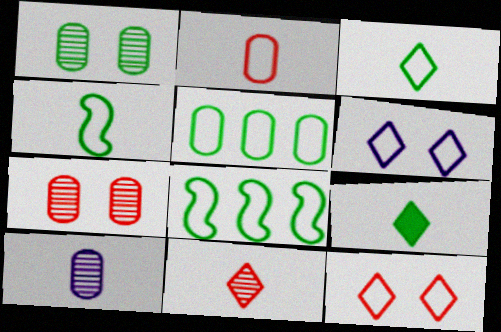[[1, 8, 9], 
[2, 6, 8]]